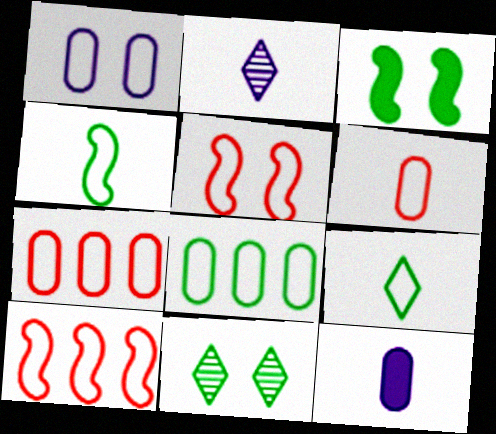[[1, 6, 8], 
[1, 9, 10], 
[2, 3, 7], 
[10, 11, 12]]